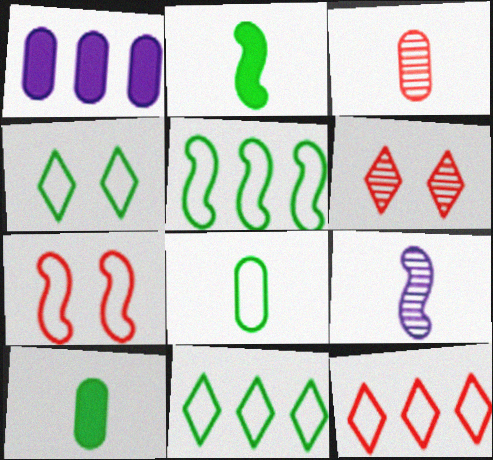[[4, 5, 8]]